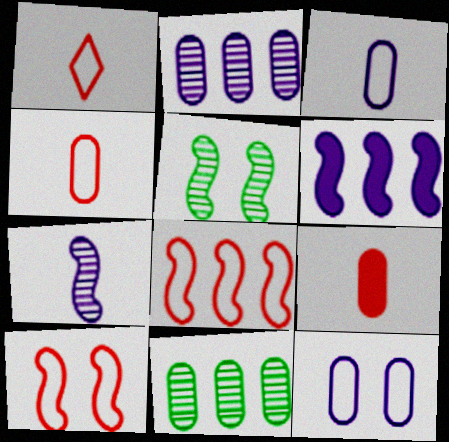[[9, 11, 12]]